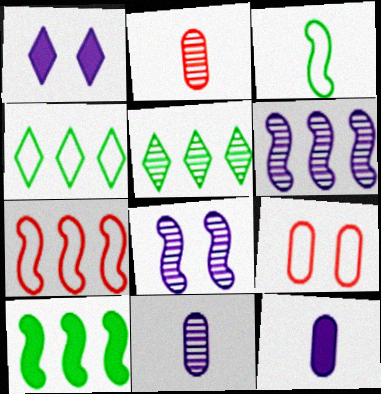[[2, 5, 8], 
[6, 7, 10]]